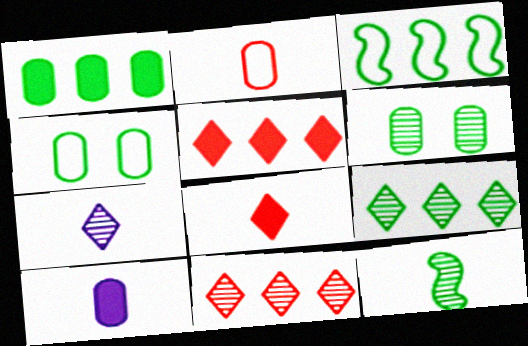[[1, 3, 9], 
[6, 9, 12]]